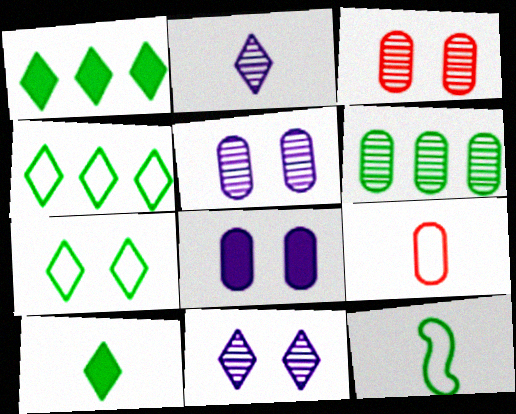[[6, 8, 9]]